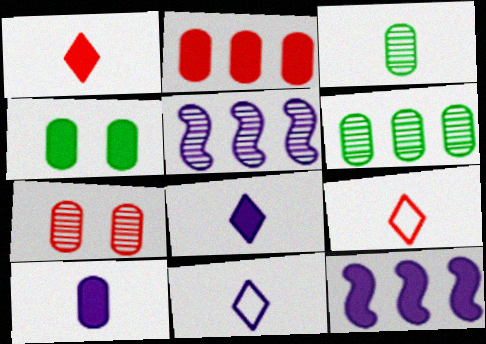[[1, 4, 12], 
[2, 4, 10], 
[4, 5, 9]]